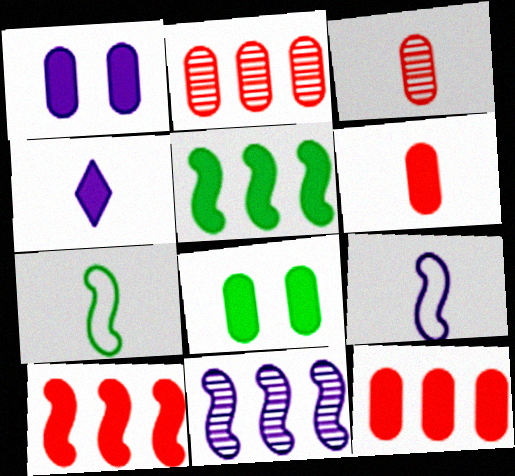[[3, 4, 7], 
[4, 8, 10]]